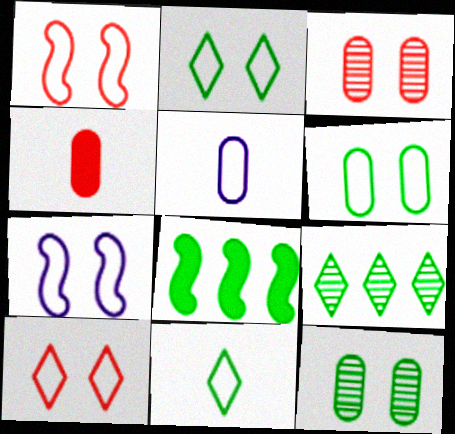[[4, 7, 9], 
[6, 7, 10], 
[8, 11, 12]]